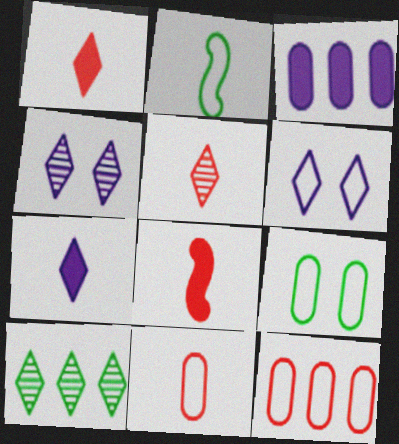[[1, 6, 10], 
[2, 6, 12], 
[4, 5, 10], 
[5, 8, 11]]